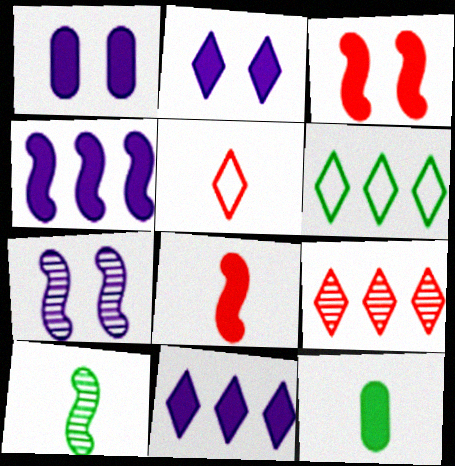[[3, 11, 12], 
[6, 9, 11]]